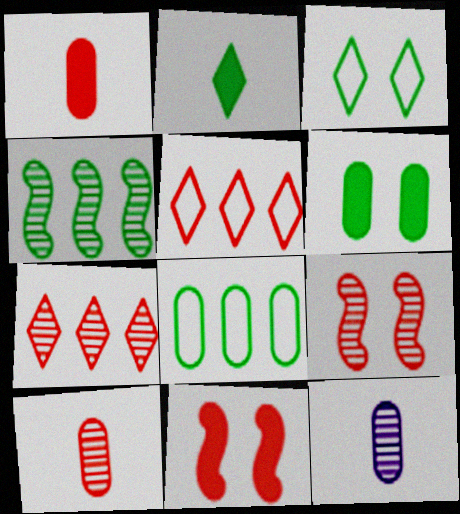[[1, 5, 9], 
[5, 10, 11], 
[7, 9, 10]]